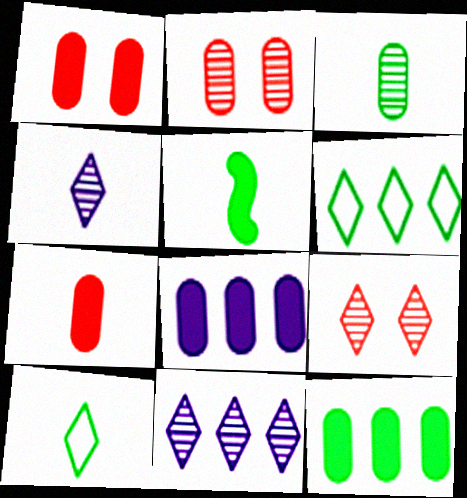[[3, 5, 10]]